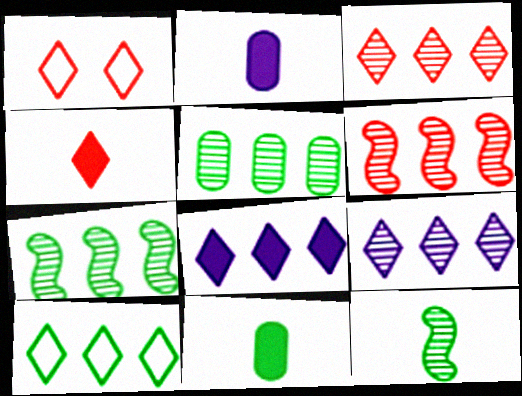[[1, 2, 7], 
[1, 3, 4], 
[3, 8, 10], 
[5, 6, 9]]